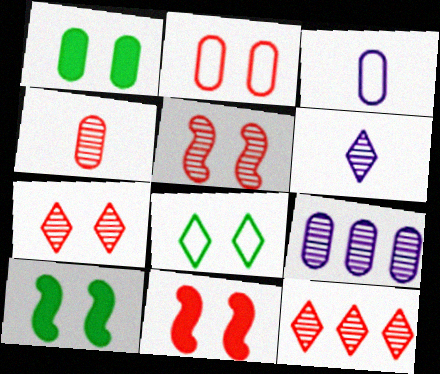[[2, 7, 11], 
[3, 10, 12], 
[4, 5, 12]]